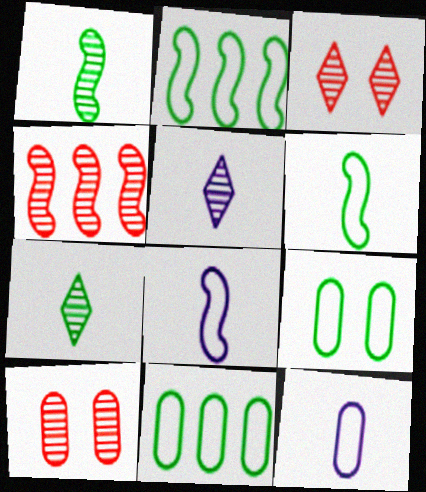[]